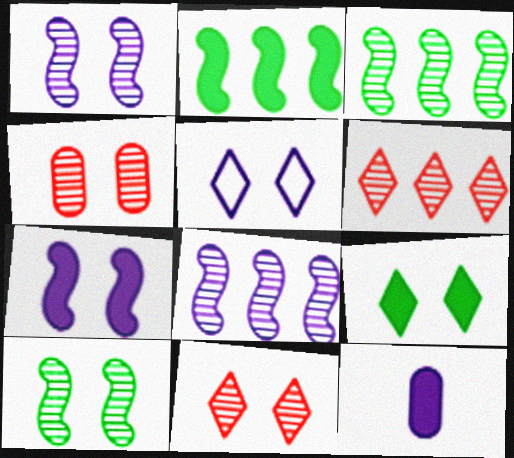[[5, 8, 12], 
[5, 9, 11]]